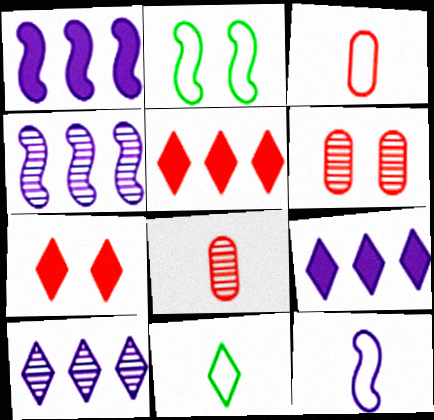[[1, 6, 11], 
[2, 8, 9], 
[3, 11, 12], 
[7, 10, 11]]